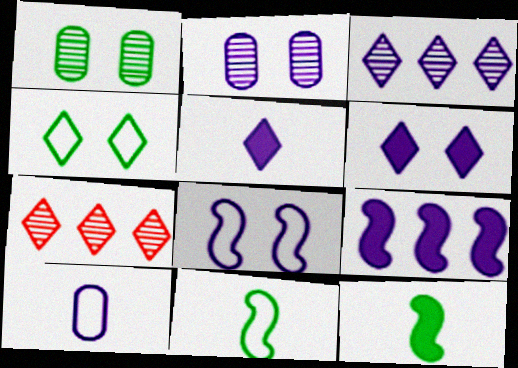[[2, 6, 8], 
[4, 5, 7]]